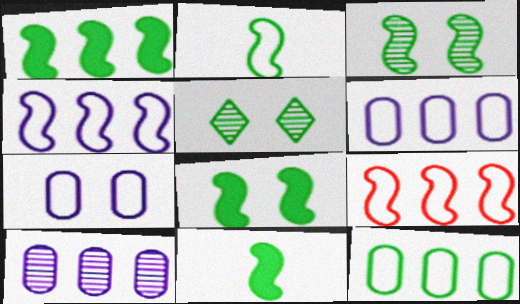[[1, 2, 3], 
[1, 8, 11], 
[5, 11, 12]]